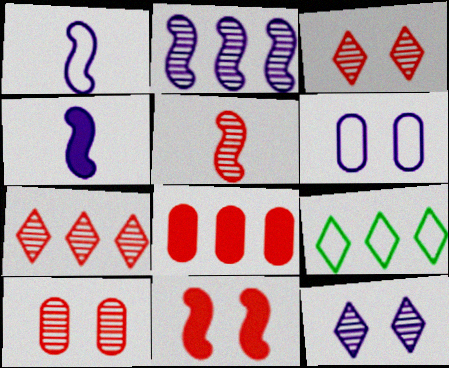[[2, 8, 9], 
[4, 9, 10], 
[5, 7, 10]]